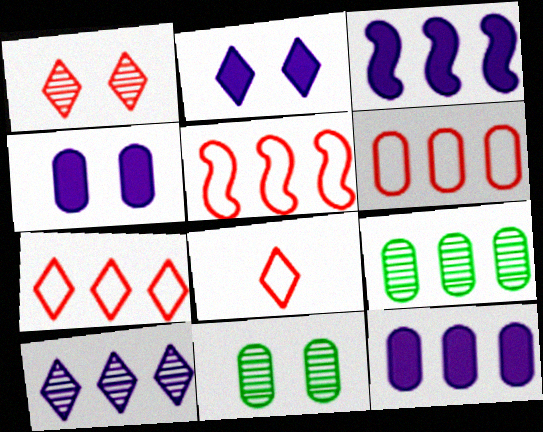[[3, 7, 9], 
[3, 8, 11], 
[5, 6, 7], 
[6, 9, 12]]